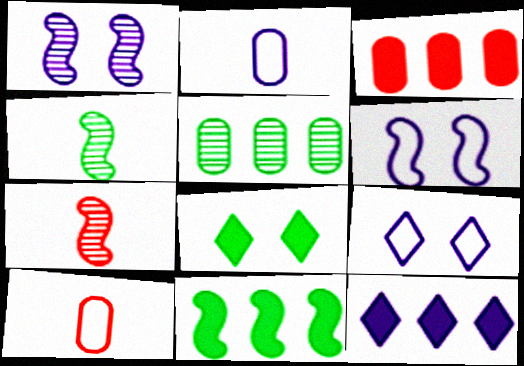[[1, 2, 12], 
[3, 4, 9], 
[3, 11, 12], 
[6, 7, 11]]